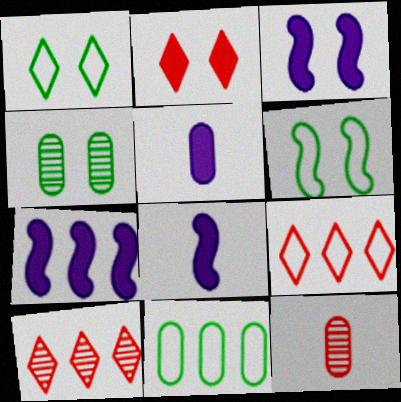[[1, 7, 12], 
[3, 7, 8], 
[4, 8, 9], 
[5, 6, 10], 
[7, 10, 11]]